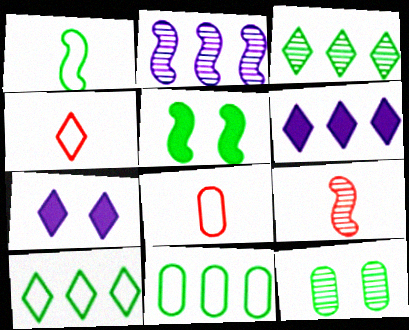[[3, 4, 7], 
[7, 9, 11]]